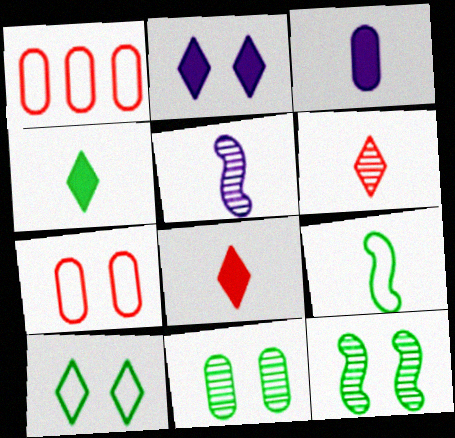[[1, 3, 11], 
[2, 7, 12], 
[3, 6, 9]]